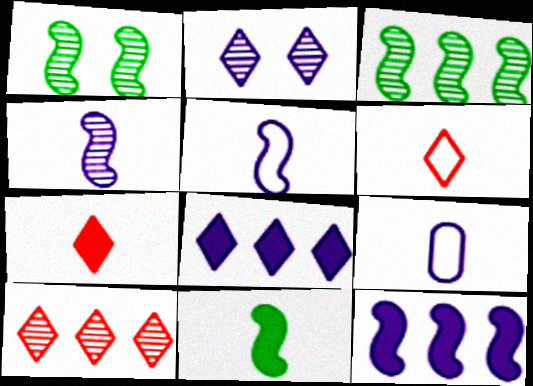[[2, 9, 12]]